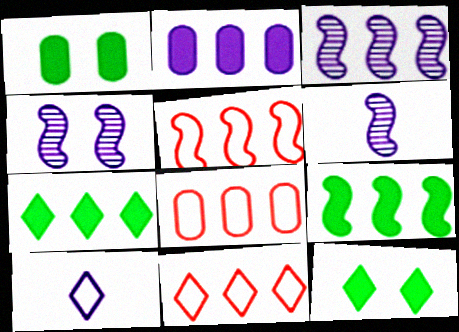[[1, 6, 11], 
[2, 4, 10], 
[3, 4, 6], 
[3, 5, 9], 
[3, 7, 8], 
[5, 8, 11], 
[6, 8, 12]]